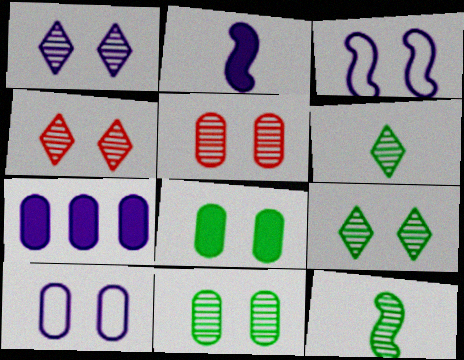[[1, 4, 9], 
[3, 4, 8], 
[5, 8, 10]]